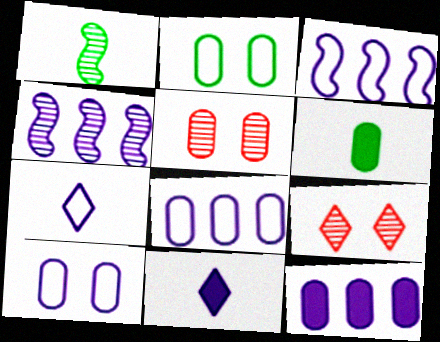[[3, 6, 9], 
[3, 7, 10], 
[4, 10, 11], 
[5, 6, 8]]